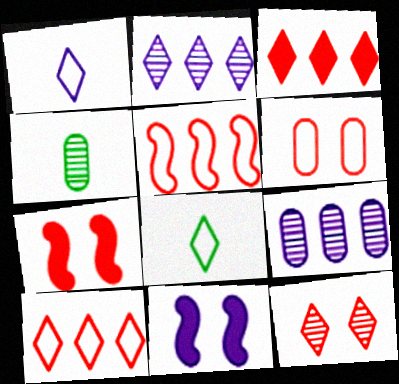[[1, 9, 11], 
[4, 10, 11], 
[6, 7, 12], 
[7, 8, 9]]